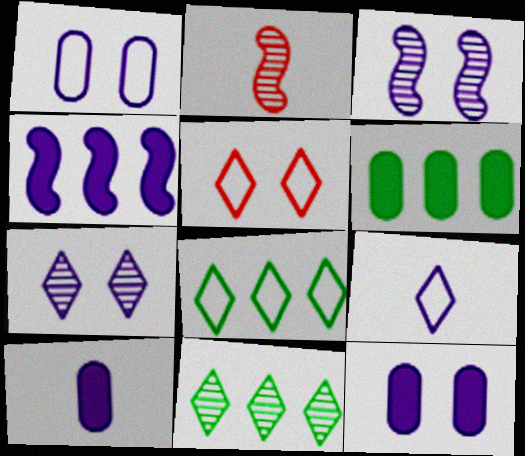[[2, 8, 12], 
[5, 8, 9]]